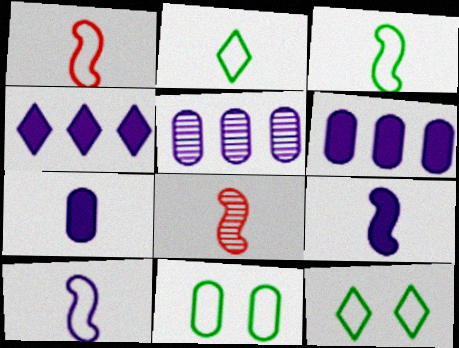[[1, 3, 10], 
[2, 7, 8], 
[3, 8, 9], 
[4, 8, 11], 
[6, 8, 12]]